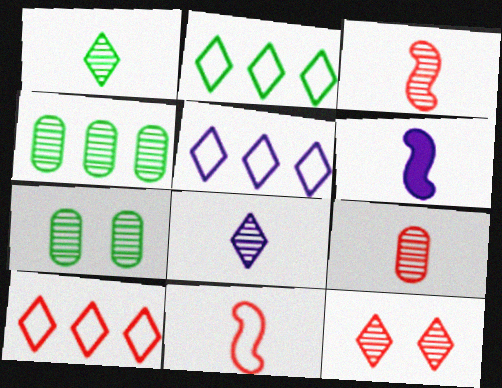[[2, 5, 10], 
[6, 7, 10]]